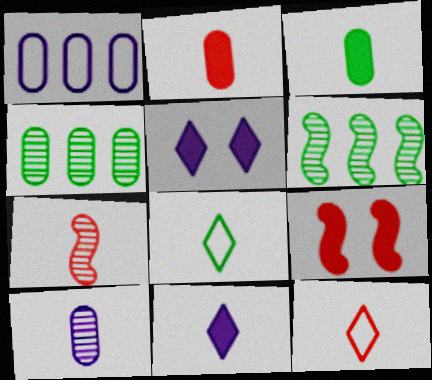[[2, 7, 12]]